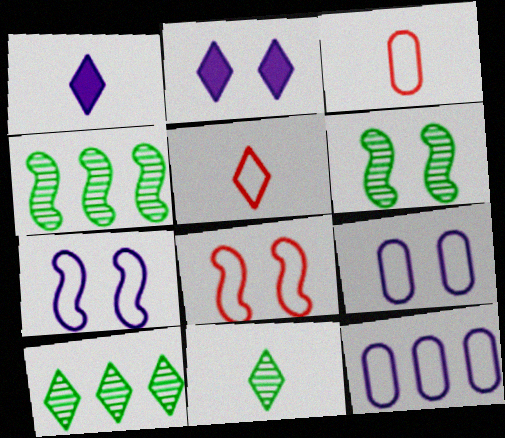[[1, 5, 11], 
[2, 3, 4], 
[2, 5, 10]]